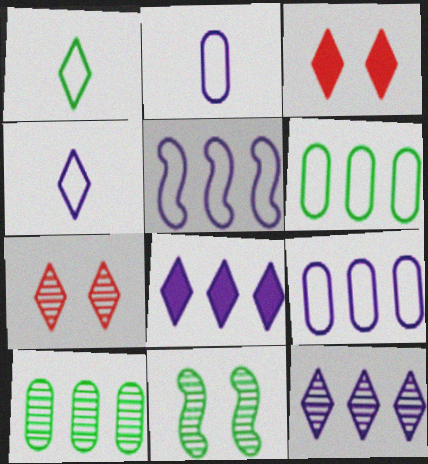[[1, 3, 12], 
[1, 7, 8]]